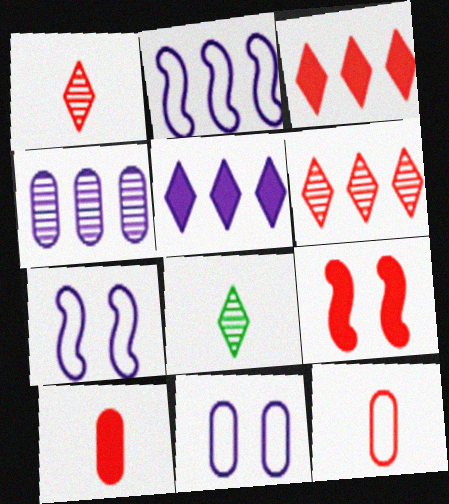[[2, 4, 5], 
[3, 9, 10], 
[6, 9, 12]]